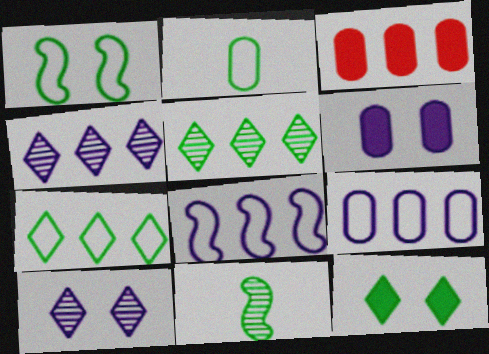[[1, 2, 7], 
[3, 5, 8]]